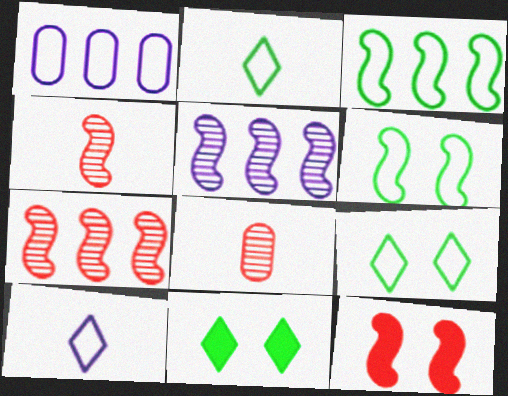[[1, 4, 11]]